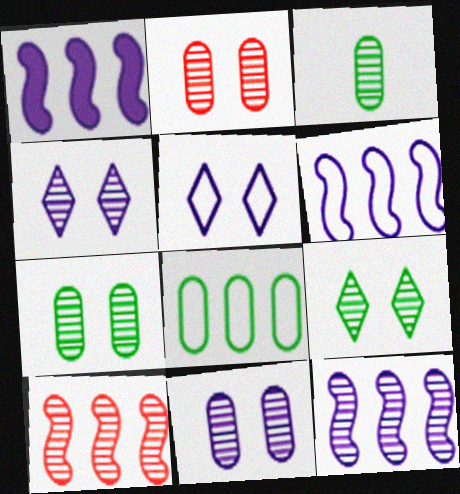[[1, 6, 12], 
[2, 7, 11], 
[3, 4, 10]]